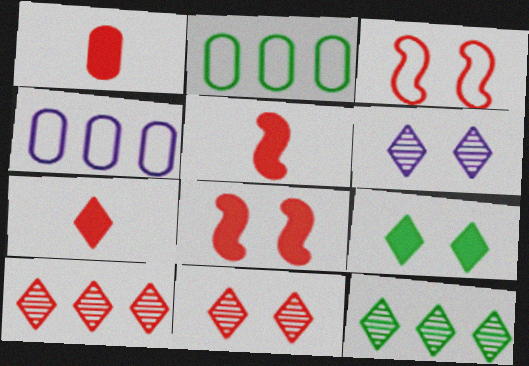[[1, 3, 10], 
[1, 5, 7], 
[2, 5, 6]]